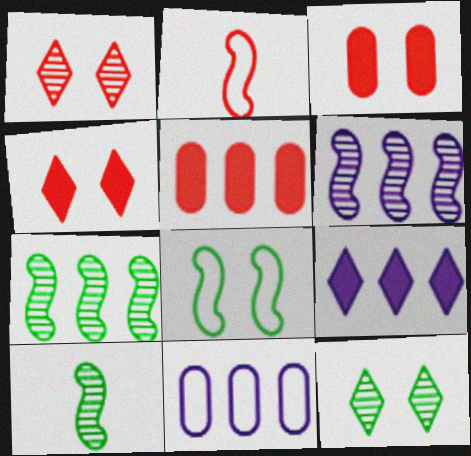[[1, 2, 5], 
[4, 10, 11], 
[6, 9, 11]]